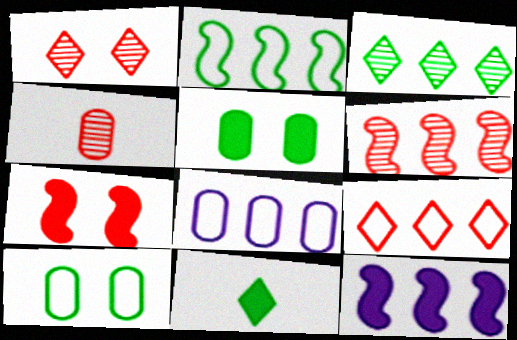[[1, 4, 6], 
[2, 6, 12], 
[2, 8, 9], 
[4, 5, 8], 
[4, 7, 9]]